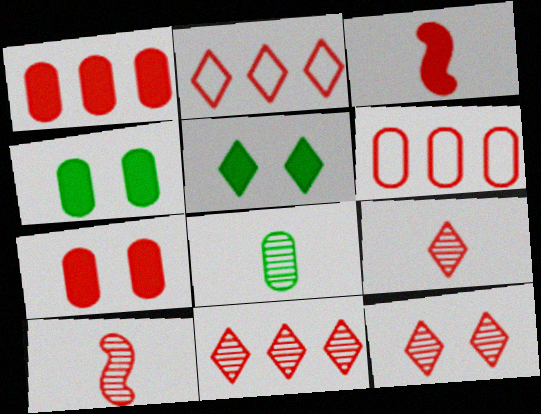[[2, 7, 10], 
[3, 6, 12], 
[9, 11, 12]]